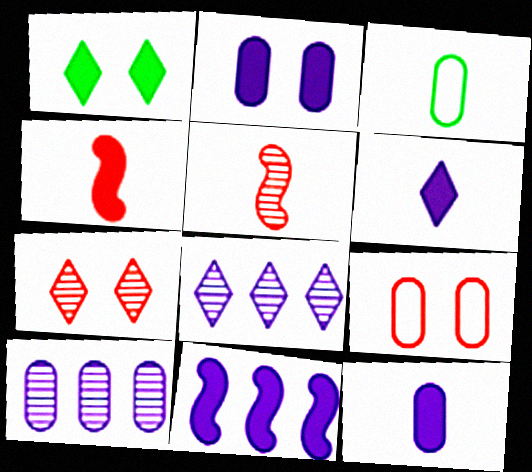[[2, 6, 11], 
[3, 5, 6], 
[3, 7, 11]]